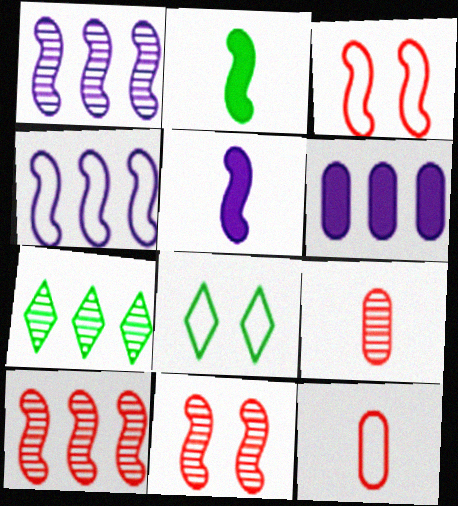[[1, 2, 3], 
[2, 4, 11], 
[4, 8, 12]]